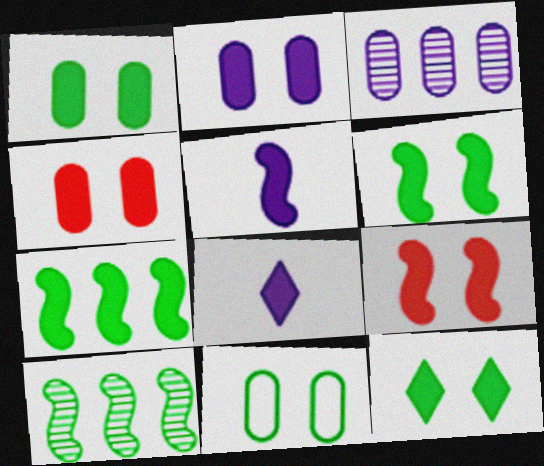[[1, 2, 4], 
[1, 6, 12], 
[2, 9, 12], 
[4, 7, 8], 
[5, 7, 9]]